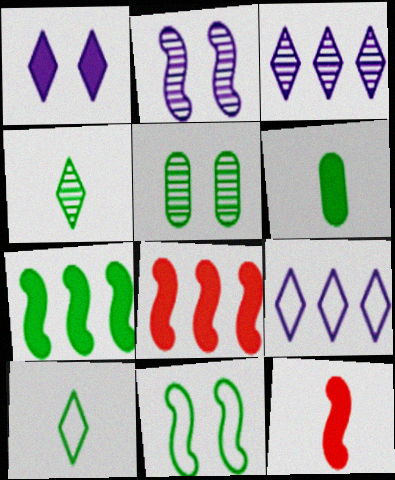[[1, 6, 8], 
[5, 7, 10], 
[5, 9, 12]]